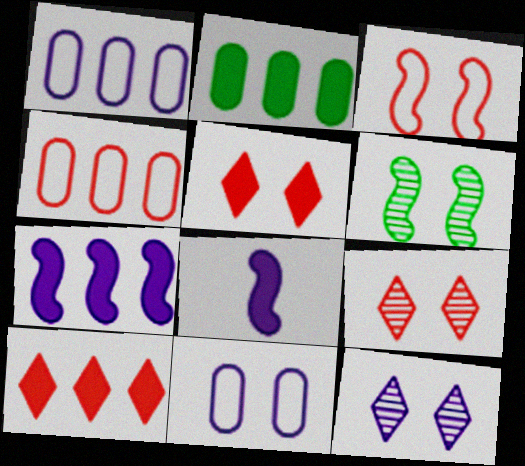[[1, 8, 12], 
[2, 5, 8], 
[2, 7, 10], 
[5, 6, 11]]